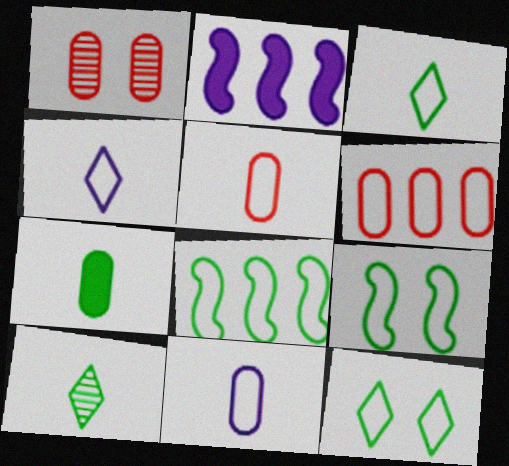[[1, 2, 3], 
[4, 6, 9]]